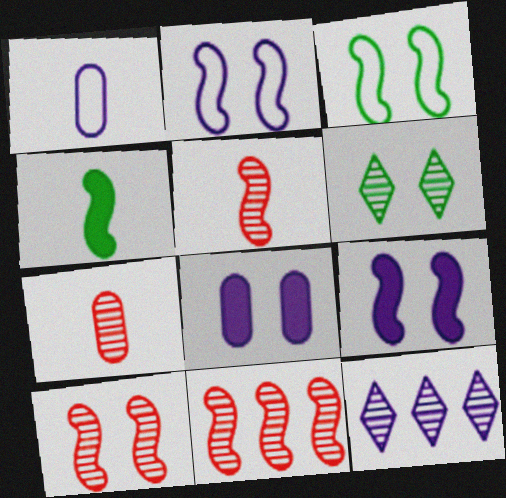[[1, 9, 12], 
[2, 4, 11], 
[3, 9, 10], 
[5, 10, 11]]